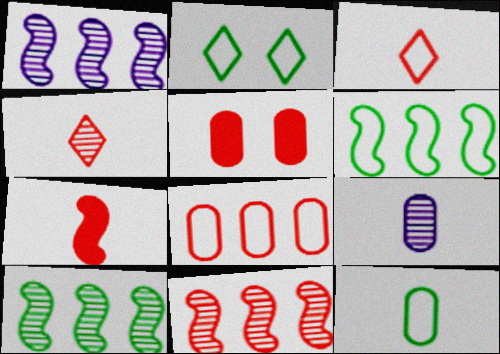[[1, 10, 11], 
[2, 6, 12], 
[3, 5, 11]]